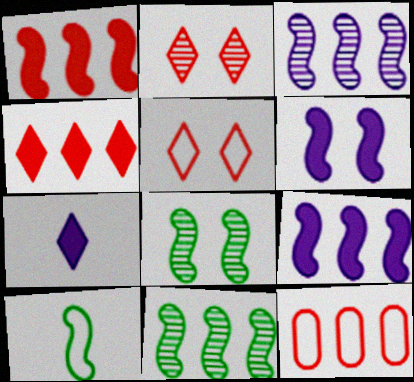[[7, 8, 12]]